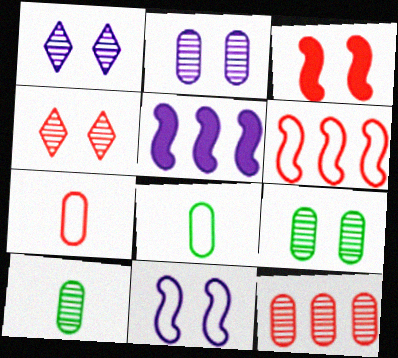[[2, 10, 12], 
[4, 5, 8]]